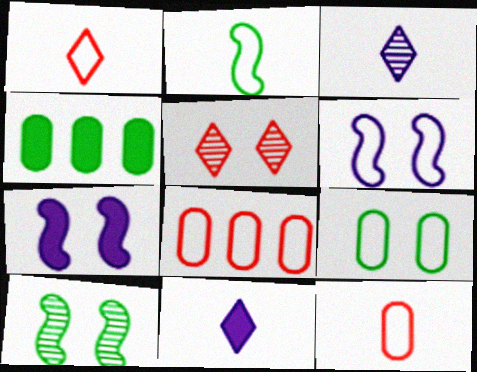[[5, 7, 9], 
[8, 10, 11]]